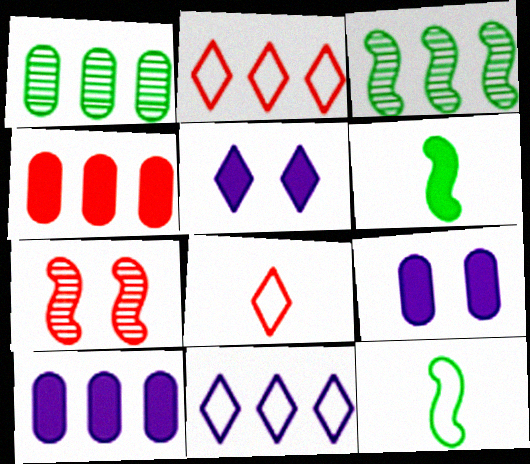[[2, 3, 10], 
[3, 4, 11], 
[3, 8, 9], 
[4, 5, 6], 
[4, 7, 8]]